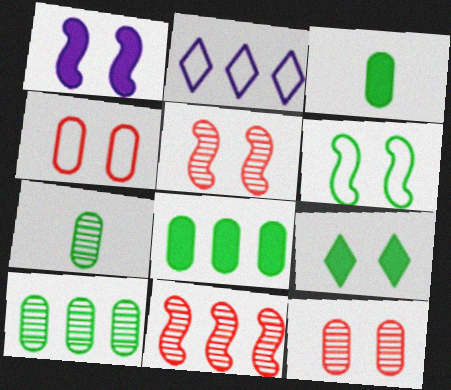[[1, 5, 6], 
[2, 3, 5], 
[2, 8, 11]]